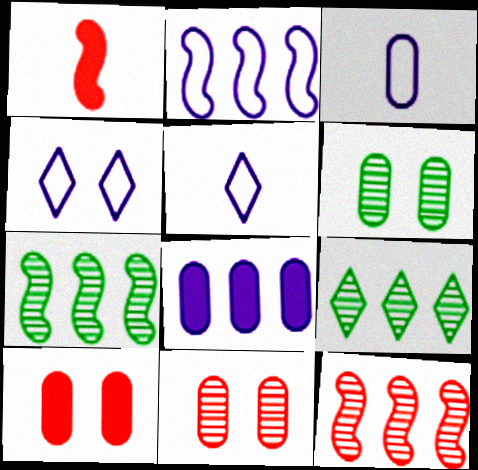[[2, 3, 4], 
[5, 7, 10]]